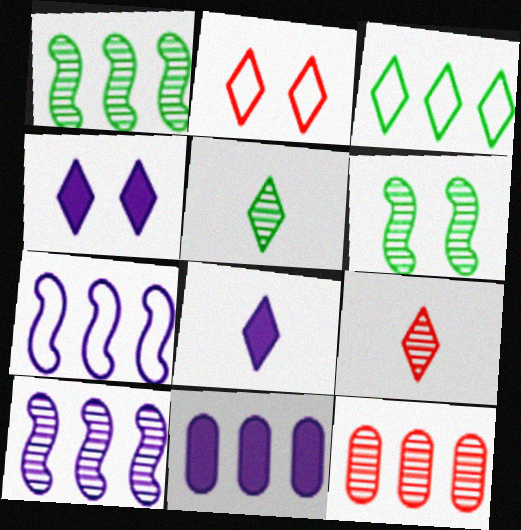[[3, 4, 9]]